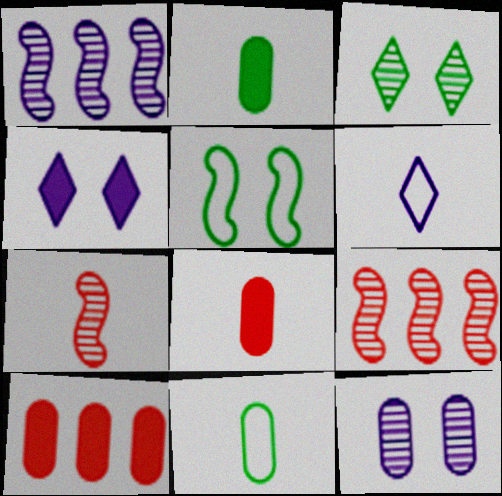[[2, 6, 7], 
[4, 9, 11], 
[10, 11, 12]]